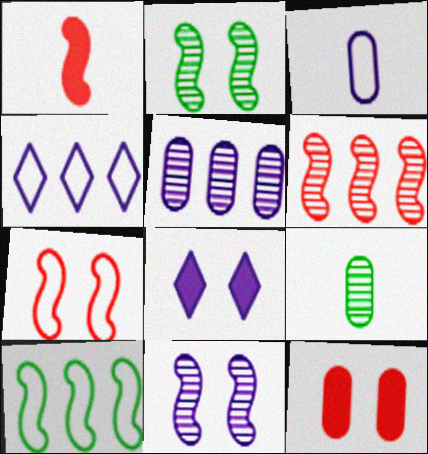[[1, 6, 7], 
[1, 10, 11]]